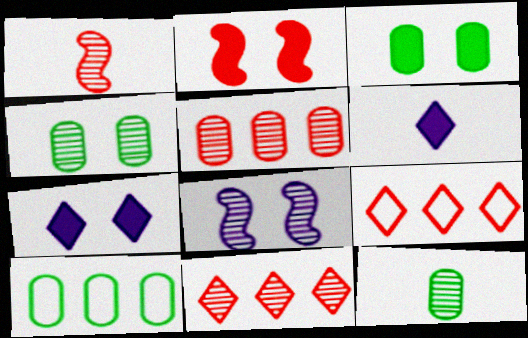[[1, 7, 10], 
[2, 3, 7], 
[3, 10, 12], 
[8, 11, 12]]